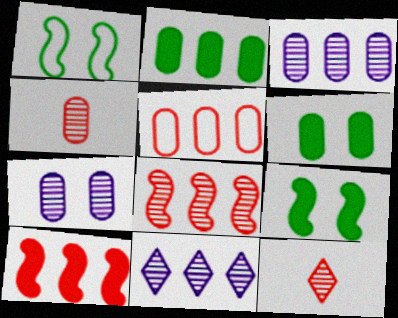[[2, 3, 5]]